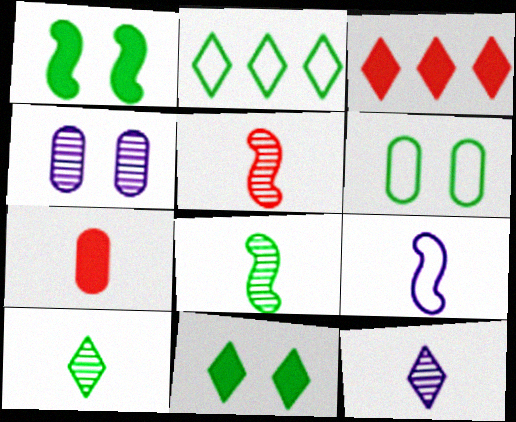[[2, 10, 11], 
[7, 9, 10]]